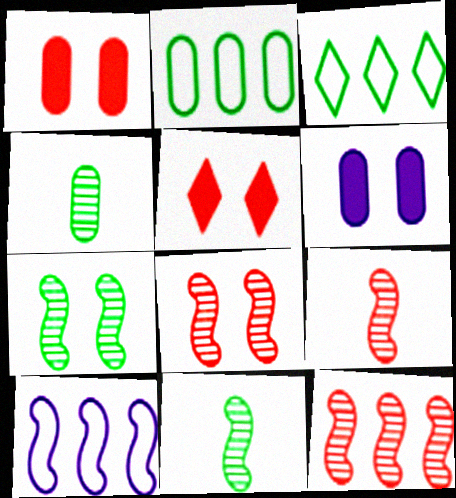[[3, 6, 9], 
[4, 5, 10], 
[8, 9, 12]]